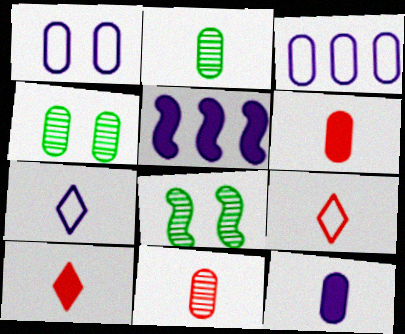[[3, 4, 6], 
[3, 8, 10], 
[4, 5, 9]]